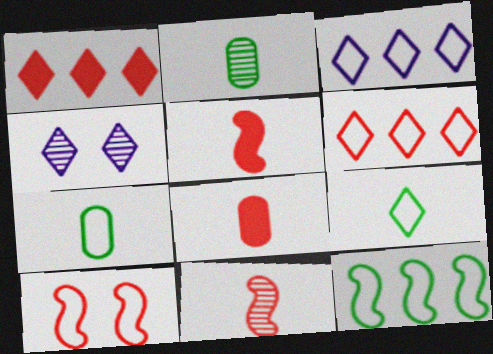[[1, 4, 9], 
[3, 7, 10], 
[4, 8, 12]]